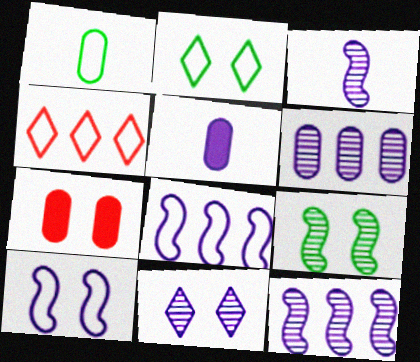[[1, 4, 10], 
[1, 6, 7], 
[3, 6, 11], 
[4, 5, 9], 
[5, 8, 11]]